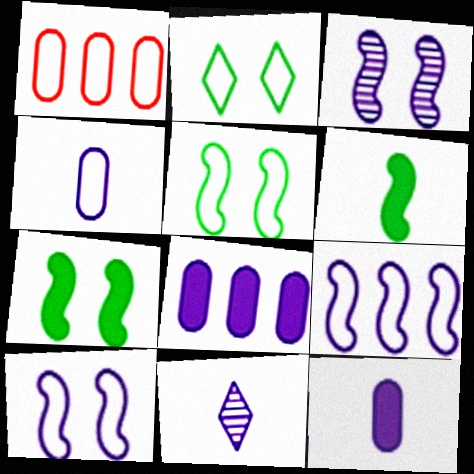[[1, 7, 11], 
[8, 10, 11]]